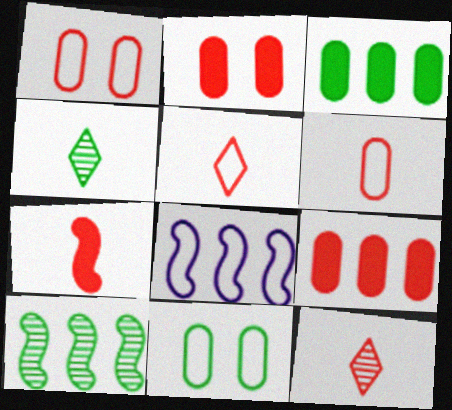[[2, 4, 8], 
[5, 8, 11], 
[6, 7, 12]]